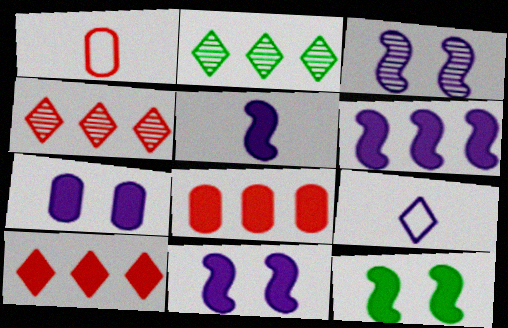[[1, 2, 11], 
[5, 6, 11]]